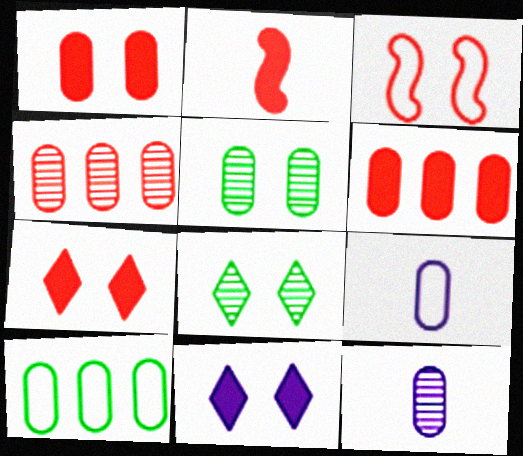[[1, 10, 12], 
[2, 6, 7], 
[3, 5, 11], 
[4, 5, 12], 
[5, 6, 9]]